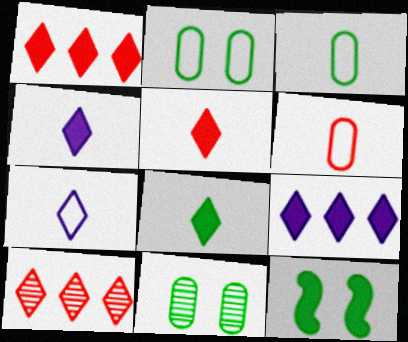[[4, 5, 8]]